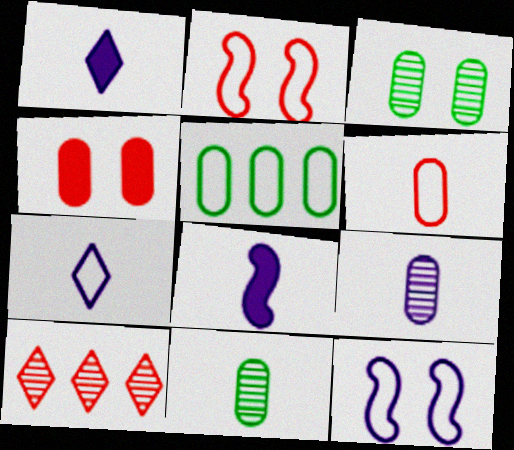[[2, 5, 7], 
[4, 5, 9], 
[7, 8, 9]]